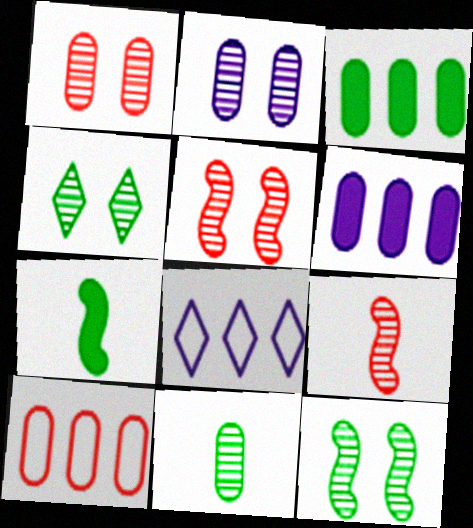[[1, 7, 8], 
[2, 4, 5]]